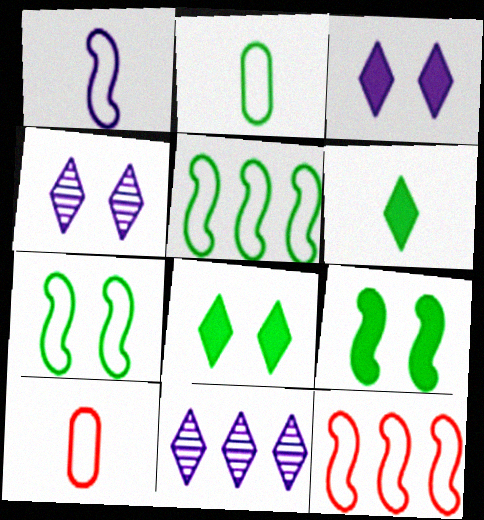[[1, 7, 12], 
[9, 10, 11]]